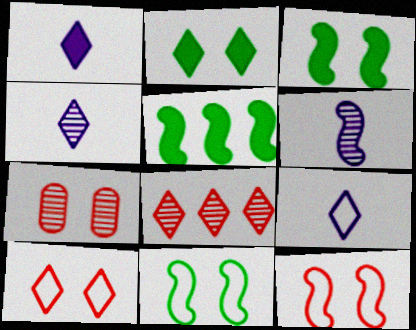[[1, 4, 9], 
[2, 8, 9], 
[5, 6, 12], 
[5, 7, 9]]